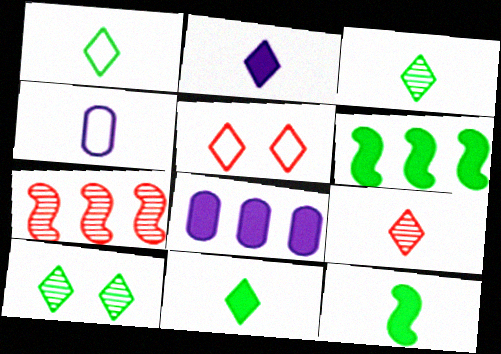[[1, 2, 9], 
[1, 3, 11], 
[4, 9, 12]]